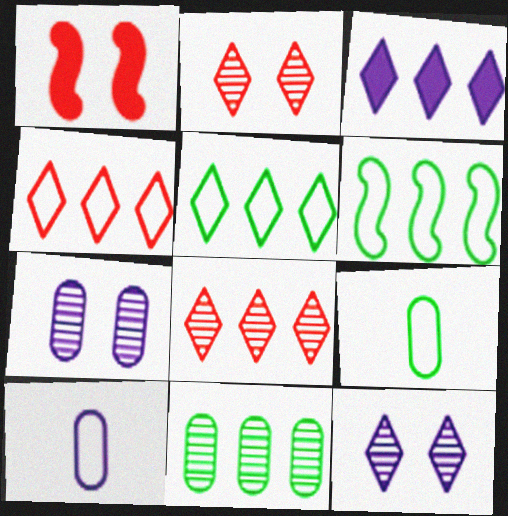[[3, 5, 8]]